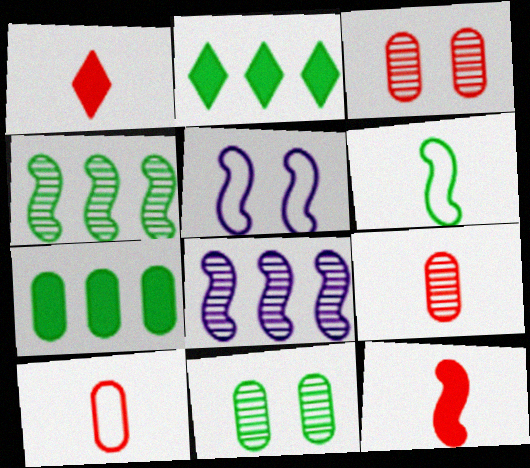[[2, 5, 9], 
[2, 6, 11], 
[4, 5, 12]]